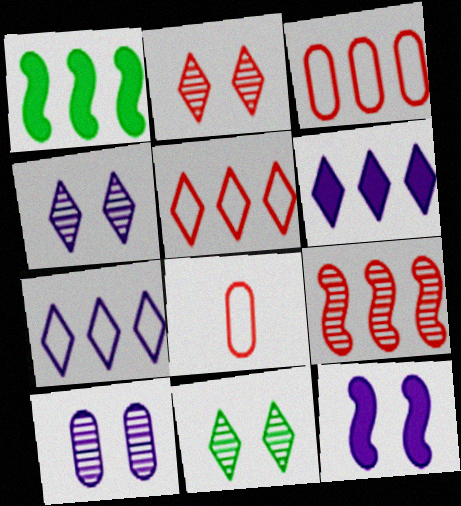[[1, 4, 8], 
[2, 4, 11]]